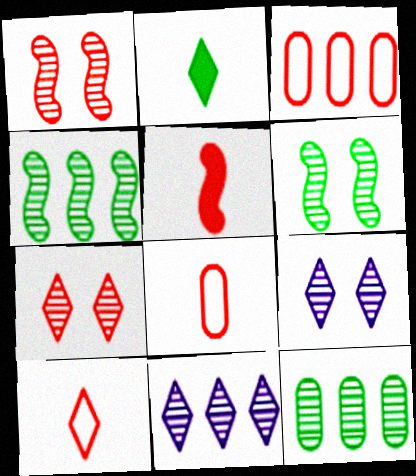[[3, 5, 7]]